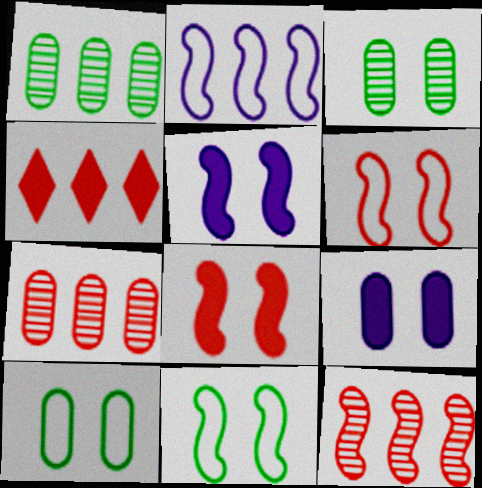[[1, 2, 4]]